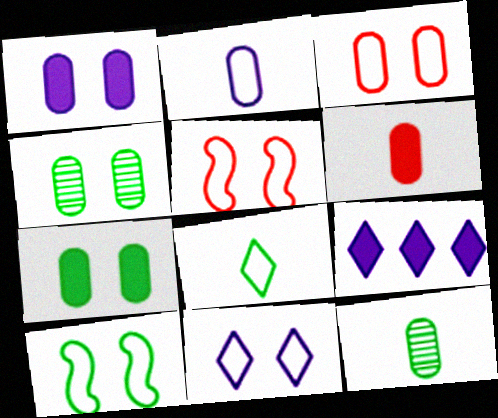[[1, 3, 4], 
[2, 6, 12], 
[3, 10, 11], 
[5, 9, 12]]